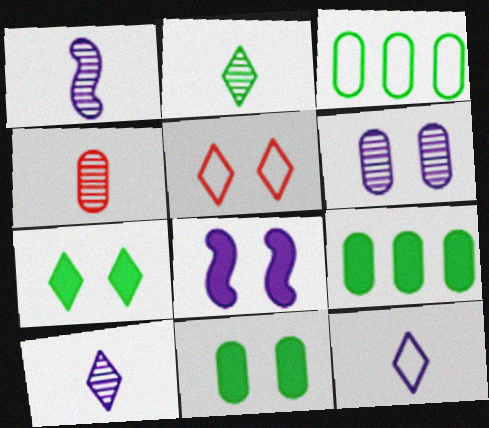[[1, 2, 4], 
[1, 5, 9]]